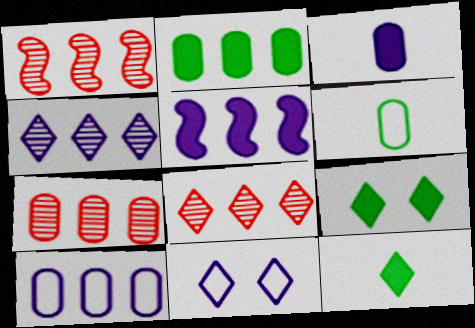[[1, 7, 8], 
[2, 7, 10], 
[4, 5, 10], 
[8, 11, 12]]